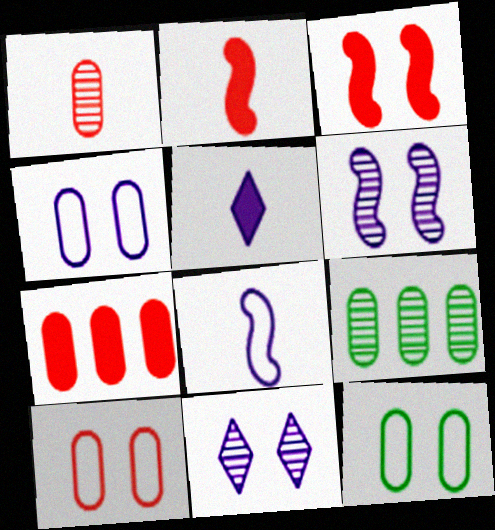[[1, 7, 10], 
[3, 11, 12], 
[4, 10, 12]]